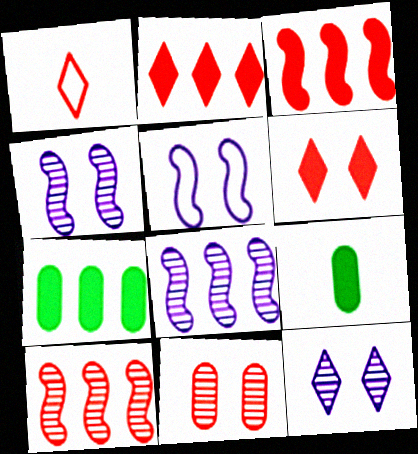[[1, 3, 11], 
[1, 4, 7]]